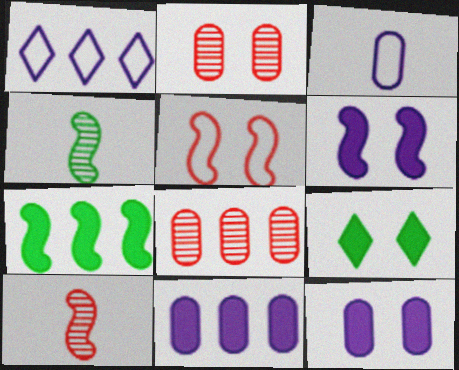[[1, 7, 8]]